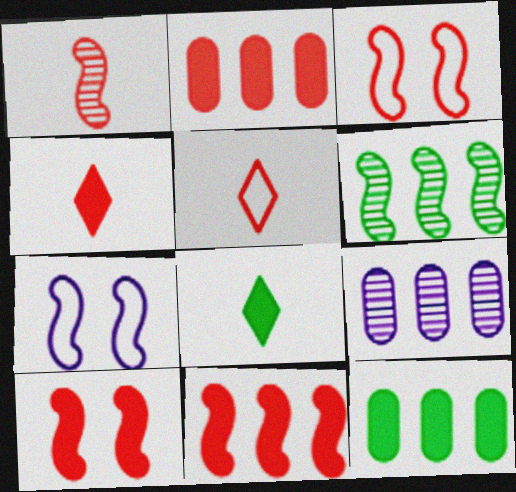[[1, 3, 11], 
[2, 4, 10], 
[3, 8, 9]]